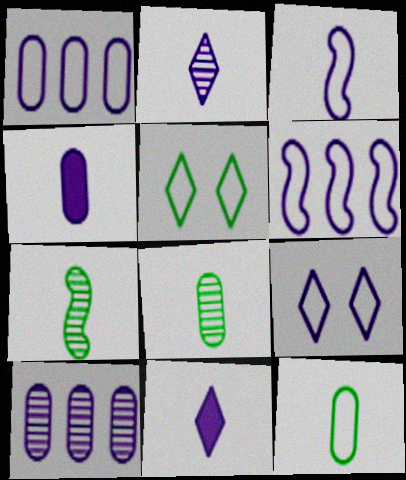[[1, 3, 9], 
[2, 3, 4]]